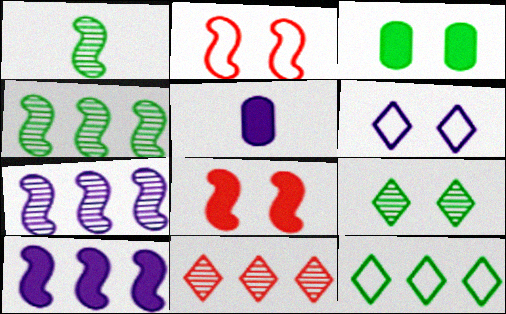[[1, 2, 10], 
[1, 3, 12], 
[5, 6, 7]]